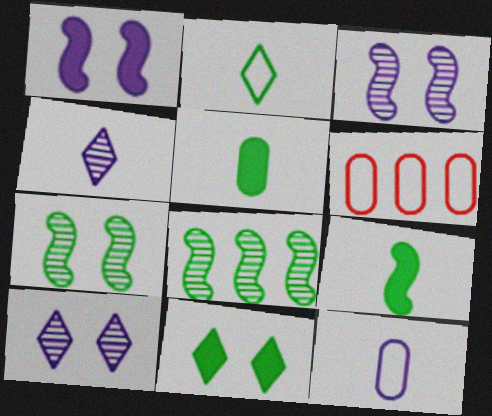[[6, 9, 10]]